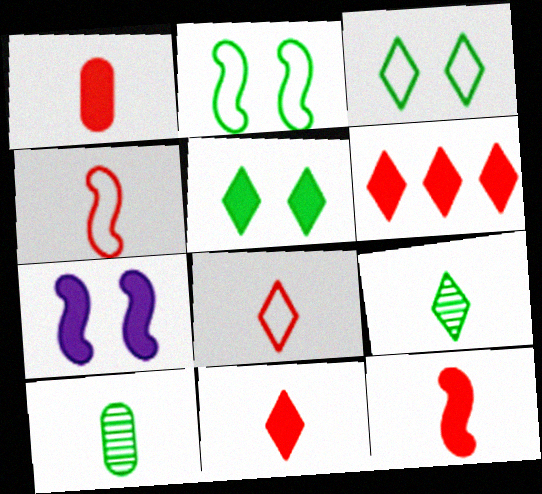[[1, 11, 12]]